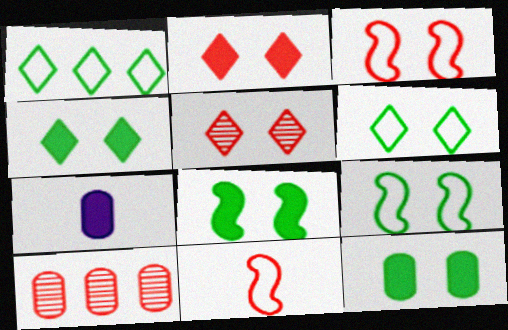[[2, 10, 11], 
[4, 8, 12]]